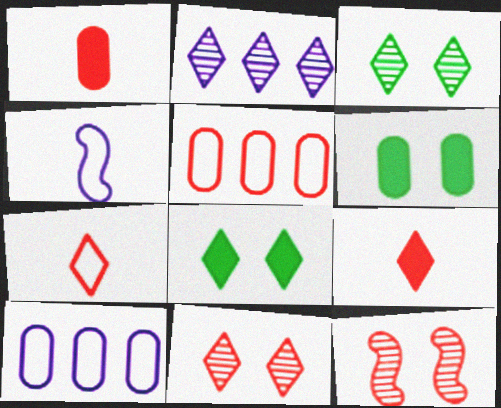[[2, 7, 8], 
[5, 9, 12]]